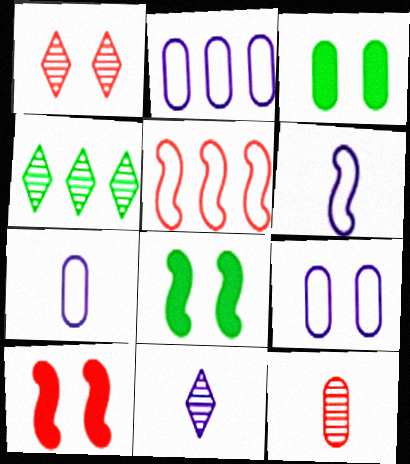[[1, 4, 11], 
[1, 8, 9], 
[2, 3, 12], 
[2, 7, 9], 
[3, 5, 11], 
[4, 7, 10]]